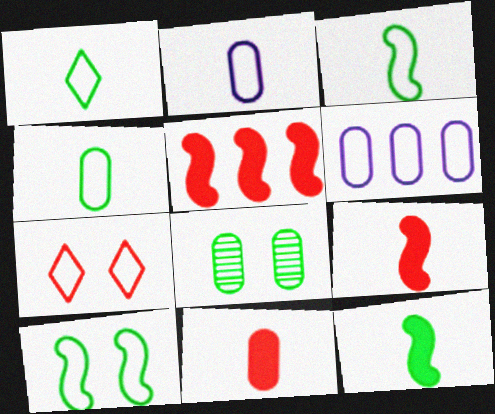[[1, 3, 4], 
[3, 6, 7], 
[6, 8, 11]]